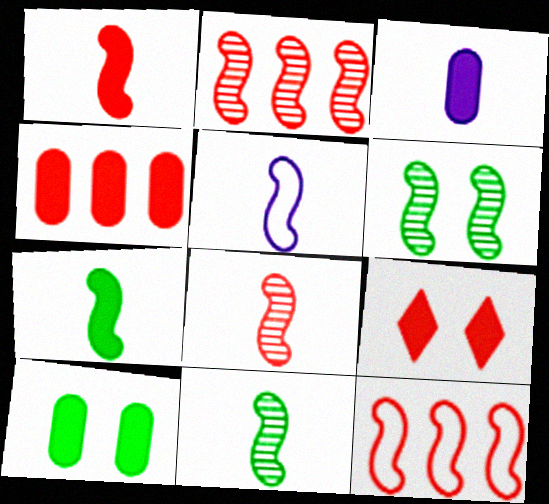[[1, 4, 9], 
[1, 5, 11], 
[3, 4, 10], 
[5, 7, 8]]